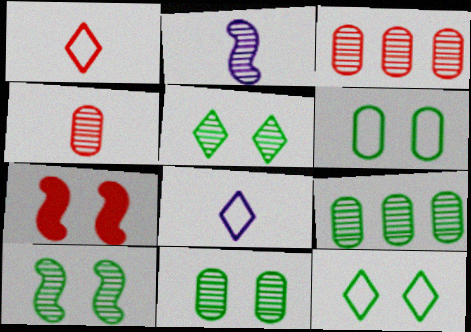[[1, 3, 7], 
[2, 3, 5], 
[5, 10, 11], 
[7, 8, 9]]